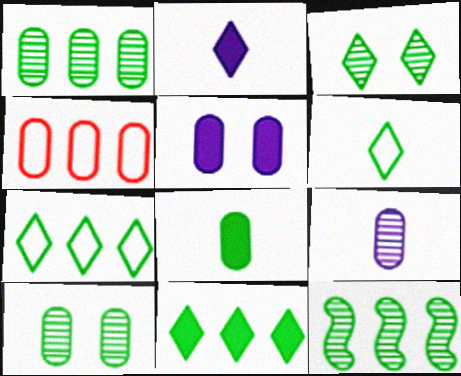[[3, 6, 11]]